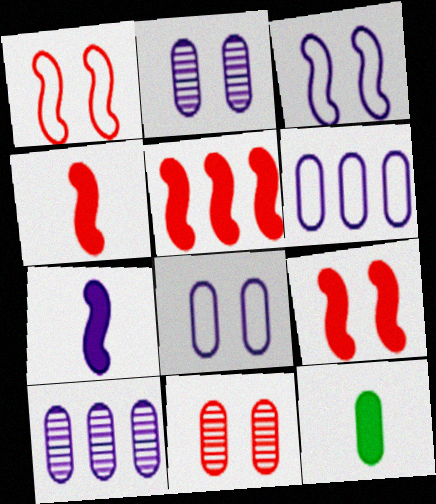[[4, 5, 9], 
[6, 11, 12]]